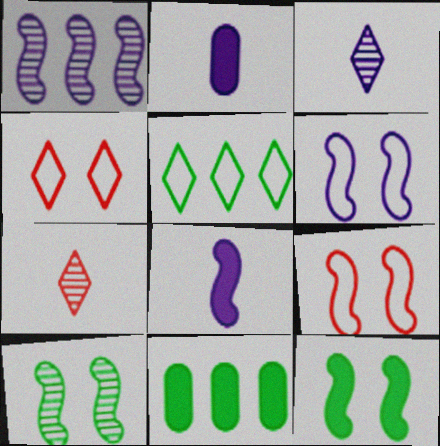[[1, 6, 8], 
[3, 9, 11], 
[6, 7, 11]]